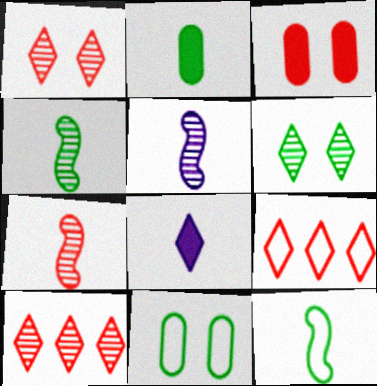[[3, 7, 9], 
[4, 5, 7], 
[6, 8, 9]]